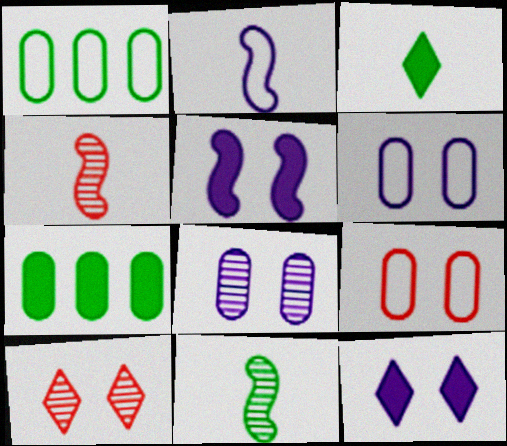[[1, 4, 12], 
[2, 7, 10]]